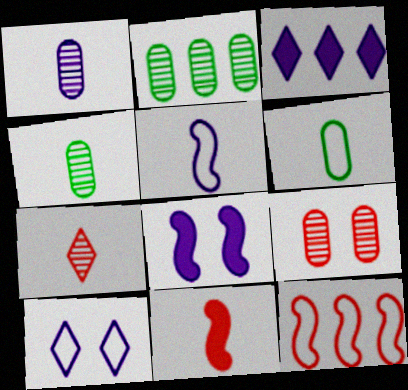[[1, 2, 9], 
[2, 3, 12], 
[2, 10, 11], 
[6, 10, 12]]